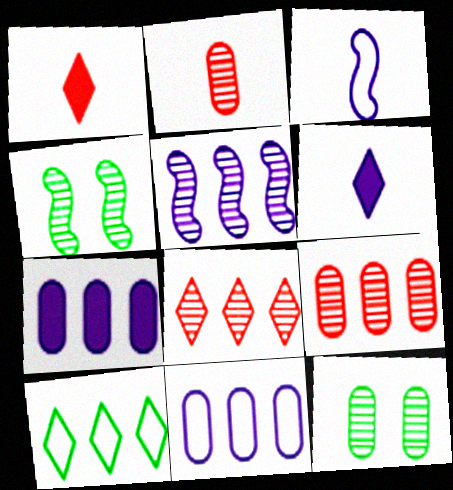[[1, 4, 11]]